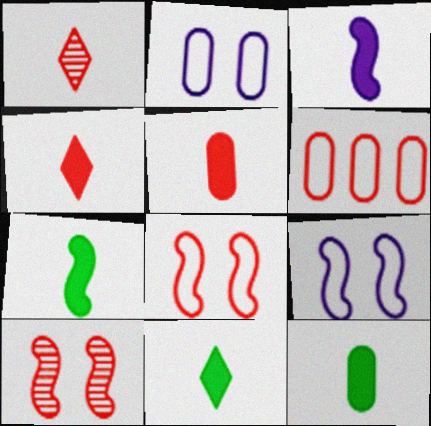[[3, 4, 12], 
[3, 5, 11], 
[4, 6, 10], 
[7, 11, 12]]